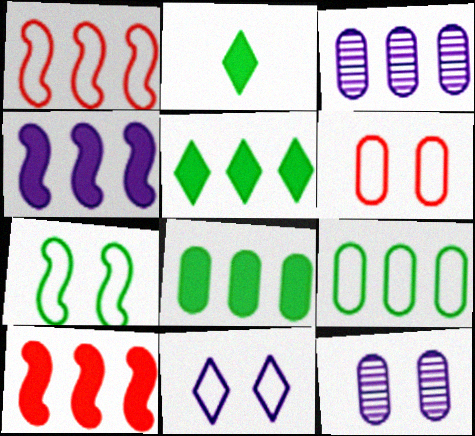[[1, 2, 12], 
[1, 3, 5], 
[6, 7, 11]]